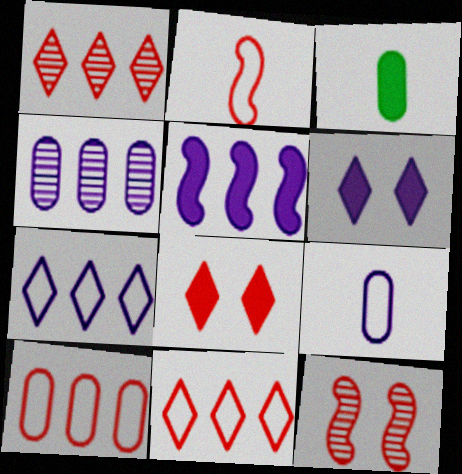[[3, 5, 8], 
[3, 7, 12], 
[4, 5, 7]]